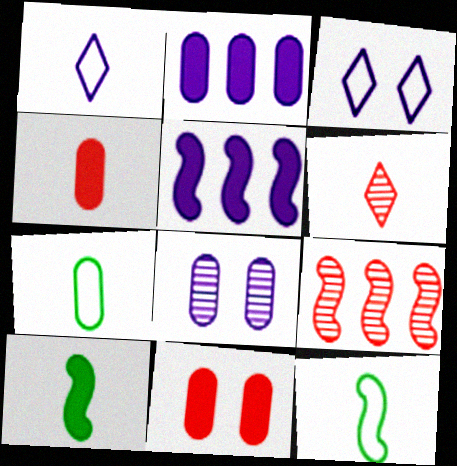[[1, 5, 8]]